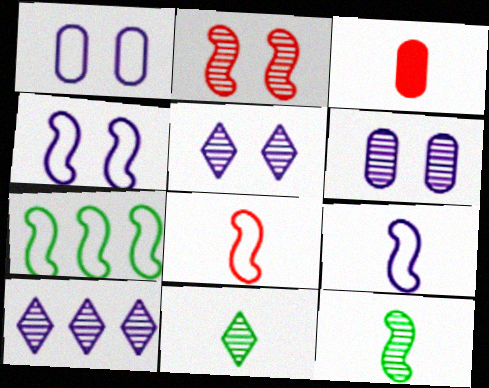[[3, 5, 7], 
[3, 9, 11], 
[4, 7, 8]]